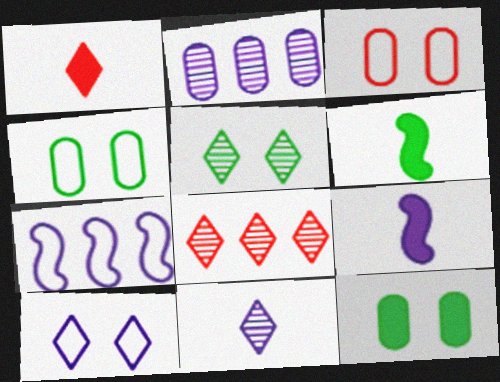[[2, 9, 10], 
[4, 8, 9], 
[5, 8, 11]]